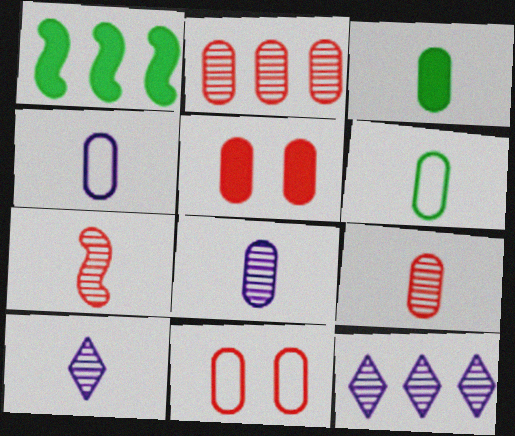[[1, 10, 11], 
[3, 4, 9]]